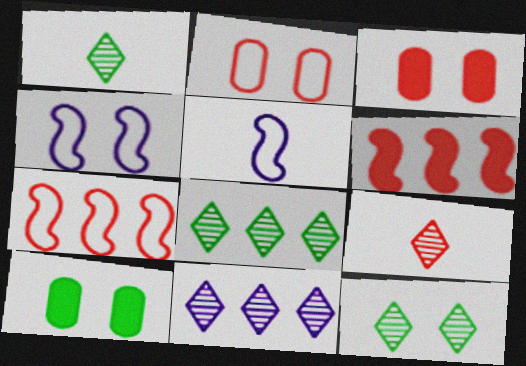[[1, 8, 12], 
[2, 6, 9], 
[3, 4, 12], 
[3, 5, 8], 
[3, 7, 9], 
[9, 11, 12]]